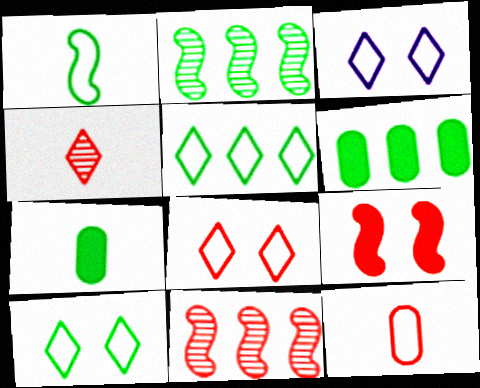[[2, 5, 6], 
[2, 7, 10], 
[3, 7, 11], 
[3, 8, 10]]